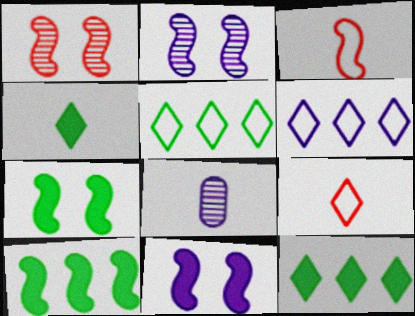[[2, 3, 10], 
[3, 4, 8], 
[6, 8, 11]]